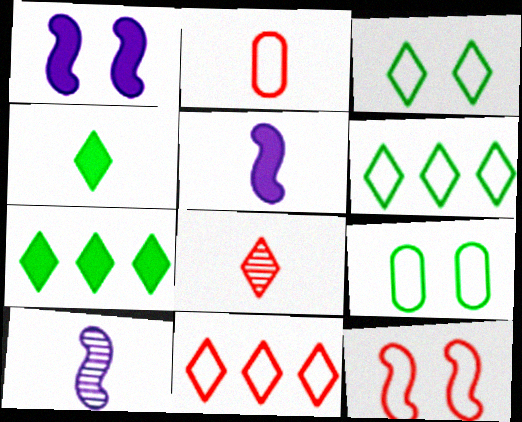[[2, 4, 10], 
[2, 11, 12]]